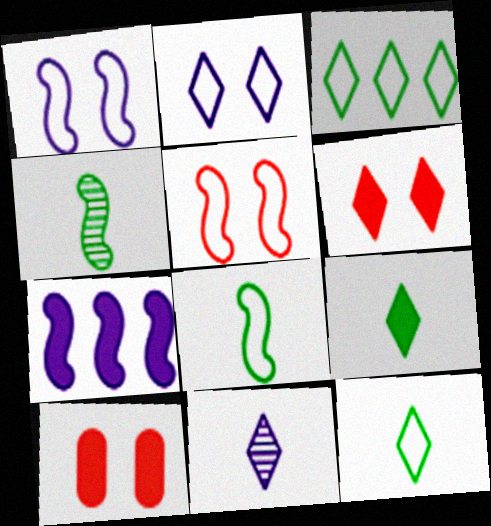[[3, 6, 11], 
[4, 5, 7], 
[7, 9, 10]]